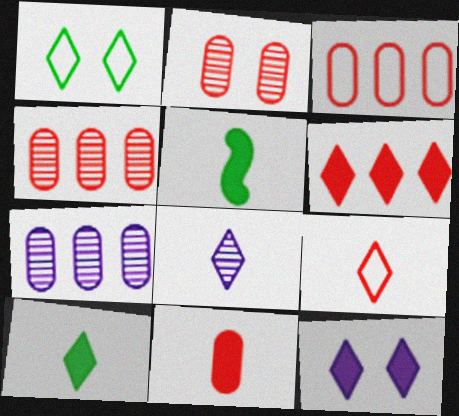[[1, 6, 8], 
[2, 3, 11], 
[6, 10, 12], 
[8, 9, 10]]